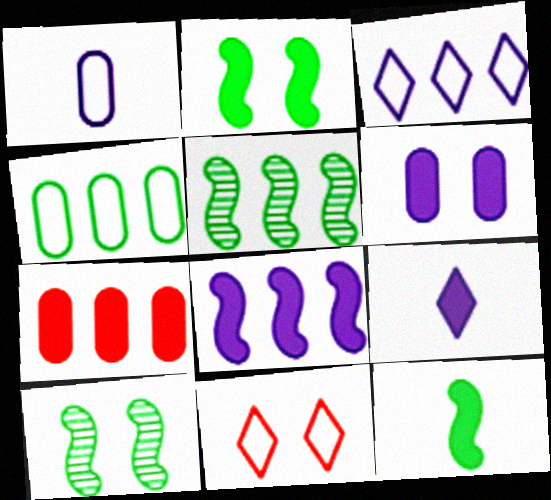[[2, 7, 9], 
[3, 5, 7], 
[6, 8, 9], 
[6, 10, 11]]